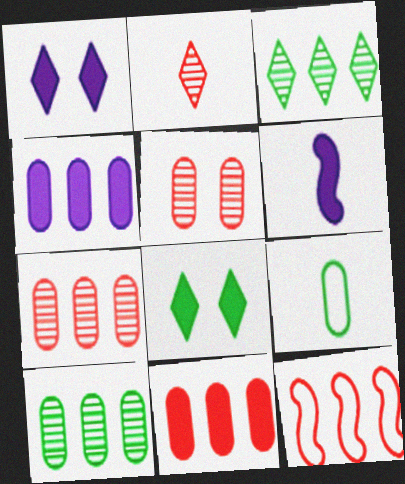[[1, 4, 6], 
[2, 6, 9], 
[3, 4, 12], 
[4, 5, 9], 
[6, 8, 11]]